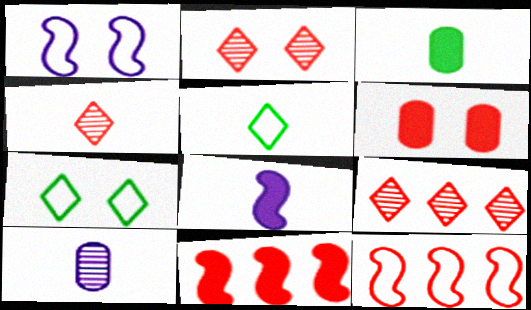[[1, 3, 9], 
[2, 4, 9], 
[4, 6, 12], 
[7, 10, 11]]